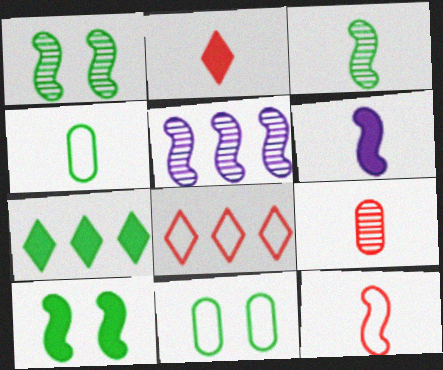[[1, 4, 7], 
[2, 5, 11], 
[2, 9, 12], 
[3, 6, 12], 
[3, 7, 11], 
[5, 10, 12]]